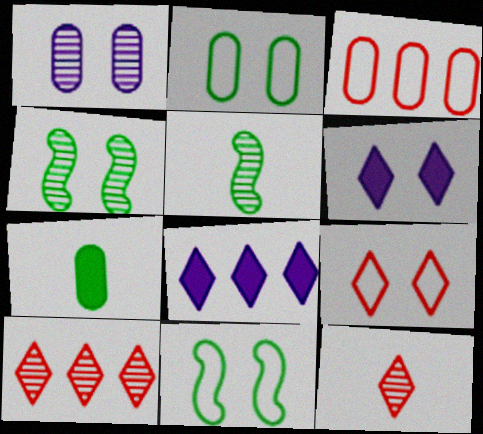[[1, 3, 7], 
[1, 5, 10], 
[3, 5, 6]]